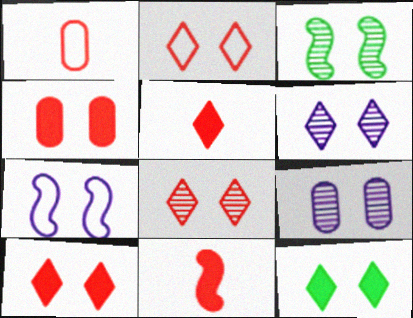[[2, 6, 12], 
[2, 8, 10], 
[3, 8, 9]]